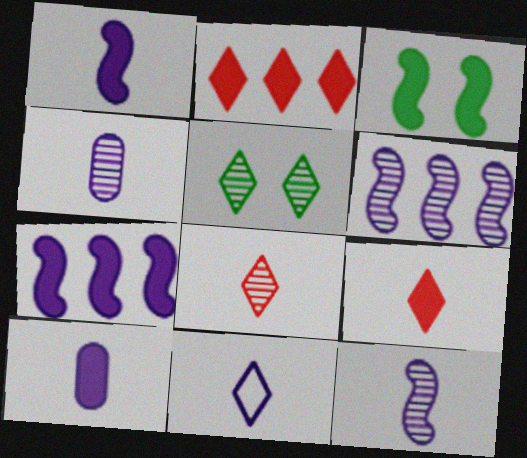[[1, 4, 11], 
[2, 3, 10], 
[2, 5, 11], 
[10, 11, 12]]